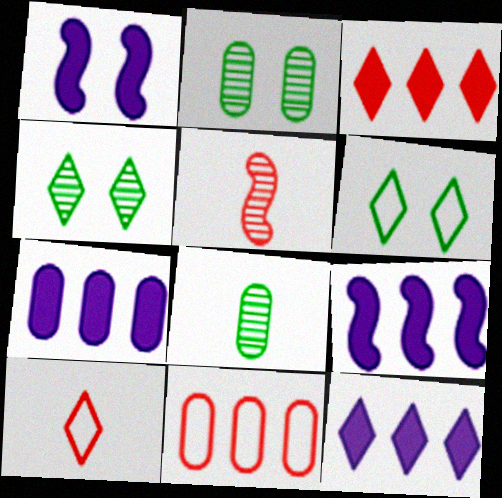[[2, 9, 10], 
[4, 10, 12], 
[5, 6, 7], 
[7, 9, 12]]